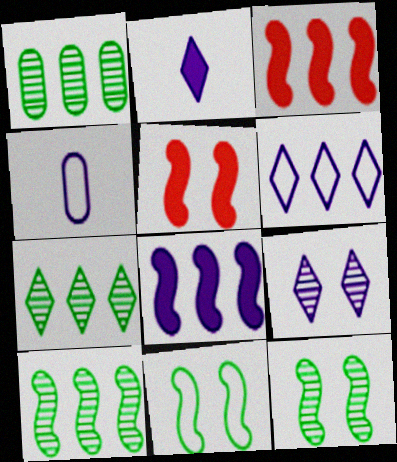[[1, 3, 6], 
[1, 7, 10], 
[2, 6, 9], 
[4, 5, 7], 
[4, 8, 9]]